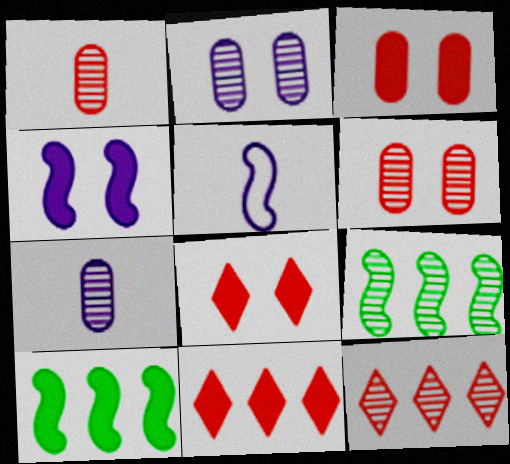[]